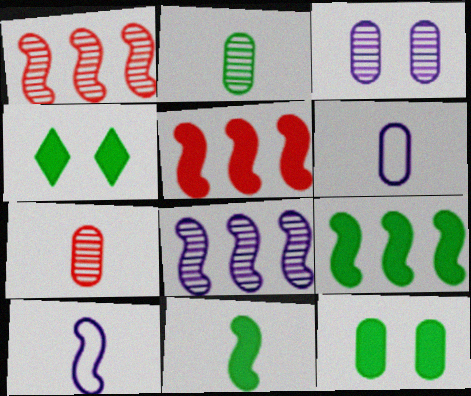[[1, 4, 6]]